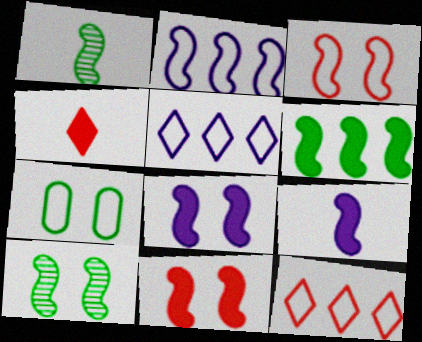[[1, 2, 11], 
[3, 8, 10], 
[6, 9, 11]]